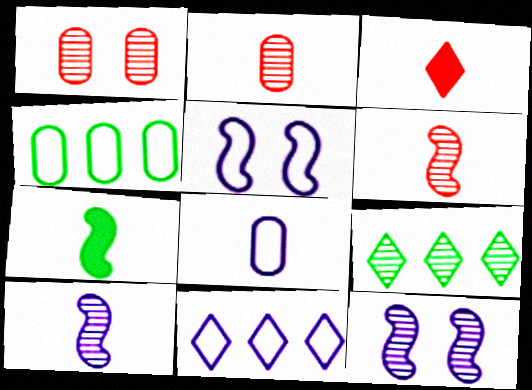[[1, 7, 11], 
[1, 9, 10], 
[2, 9, 12], 
[3, 4, 12], 
[5, 8, 11]]